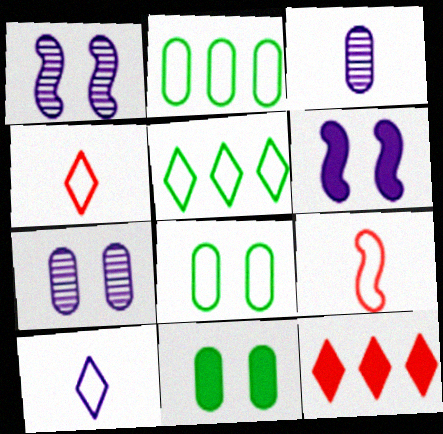[]